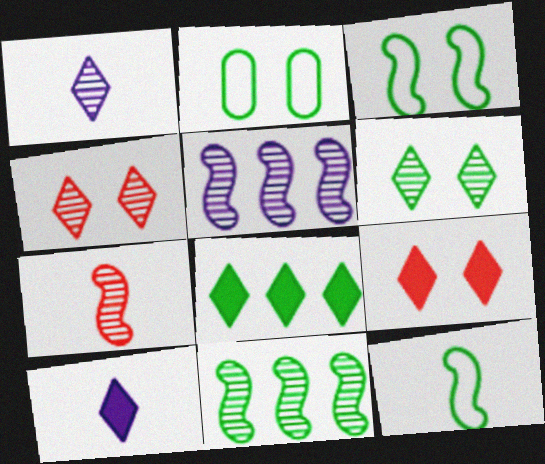[[8, 9, 10]]